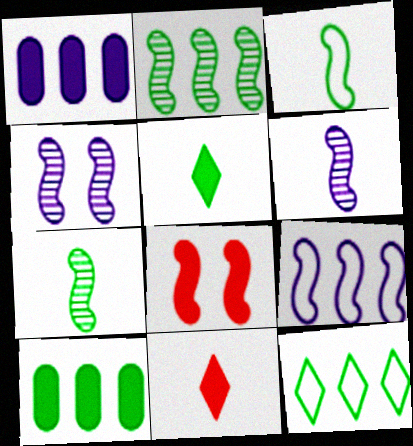[[1, 5, 8], 
[2, 10, 12], 
[7, 8, 9]]